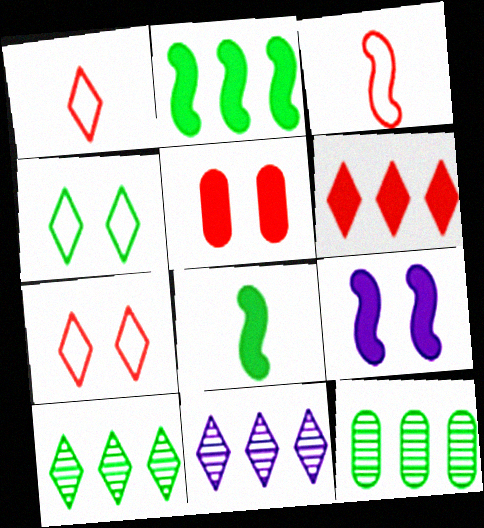[[1, 9, 12], 
[4, 8, 12]]